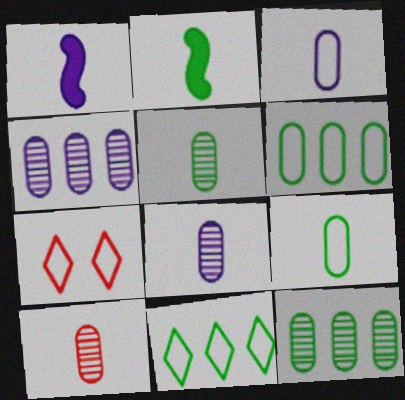[[1, 7, 12], 
[2, 4, 7], 
[5, 8, 10]]